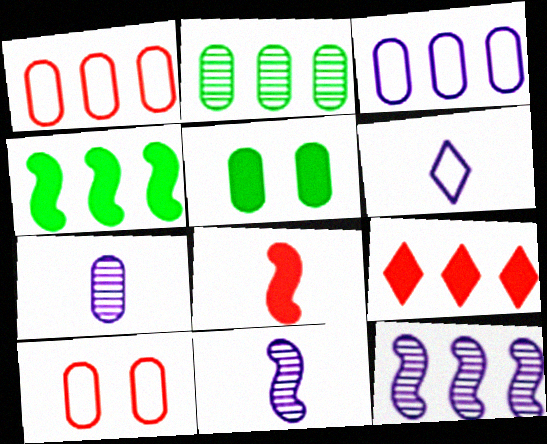[[1, 5, 7]]